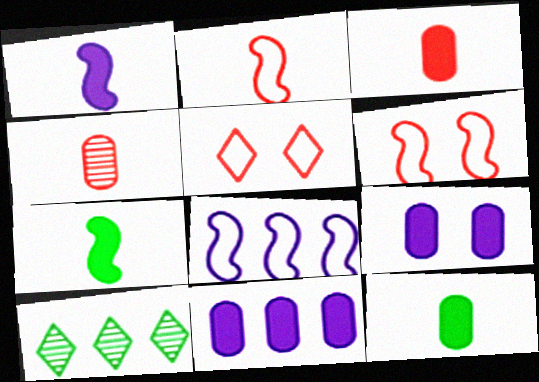[[2, 9, 10]]